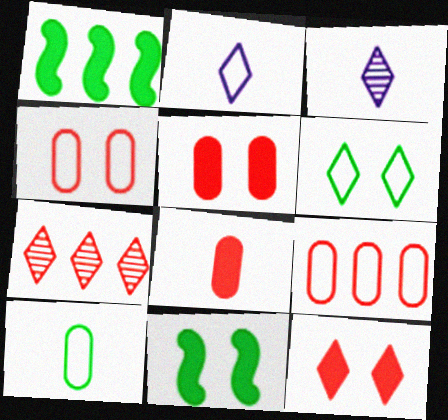[[1, 3, 4], 
[3, 9, 11]]